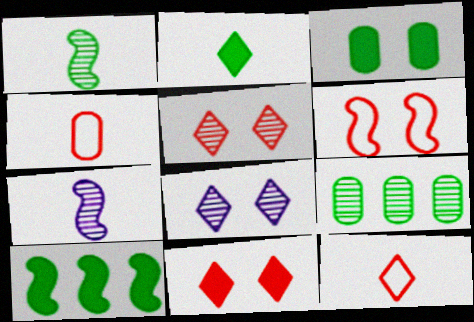[[2, 3, 10], 
[2, 4, 7], 
[3, 6, 8], 
[4, 8, 10], 
[5, 7, 9], 
[6, 7, 10]]